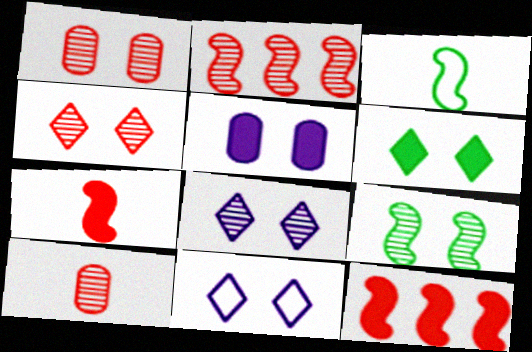[[1, 8, 9], 
[2, 4, 10], 
[4, 6, 11]]